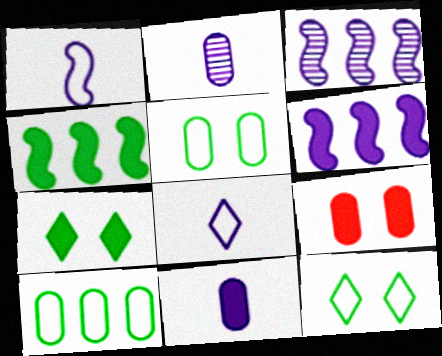[[2, 9, 10]]